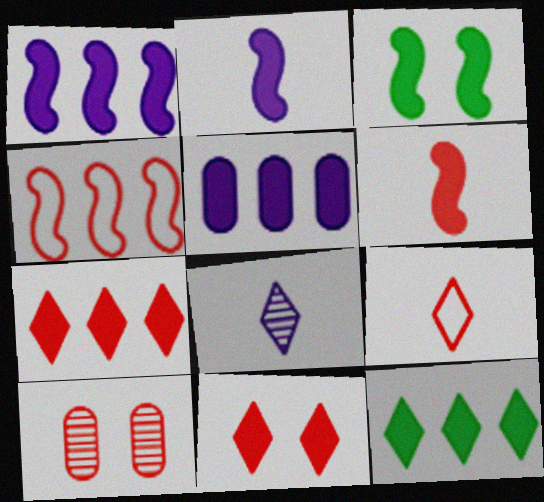[[1, 3, 6]]